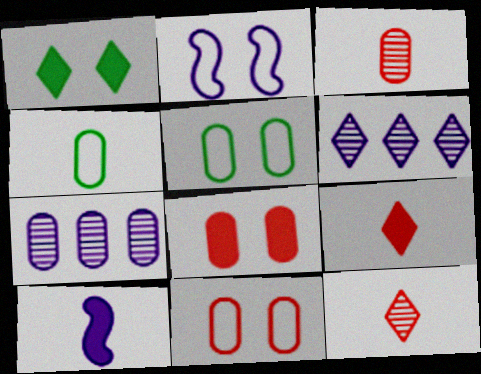[[4, 7, 8], 
[4, 10, 12]]